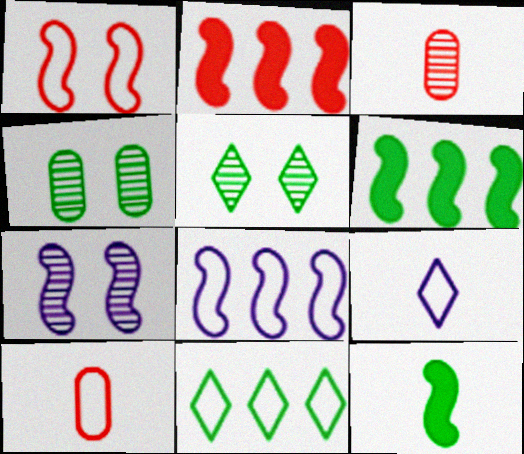[[2, 4, 9], 
[3, 9, 12], 
[4, 11, 12]]